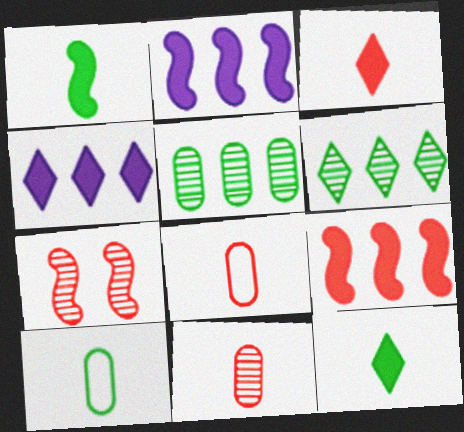[[4, 7, 10]]